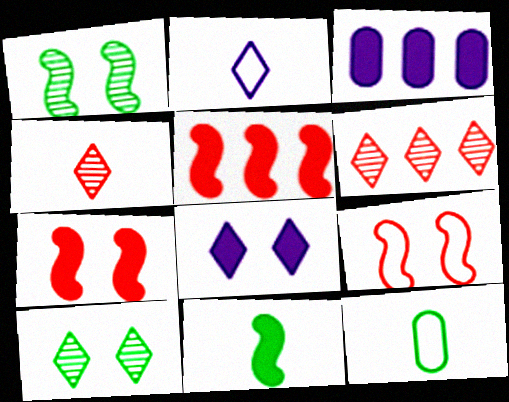[]